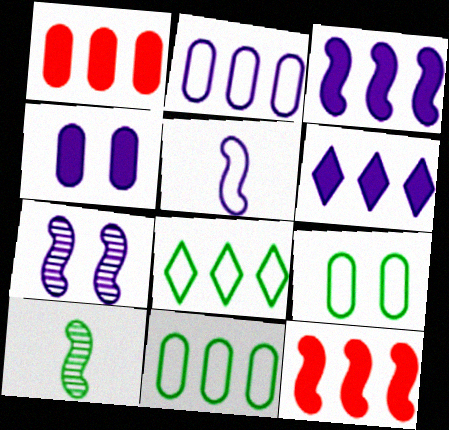[[3, 5, 7]]